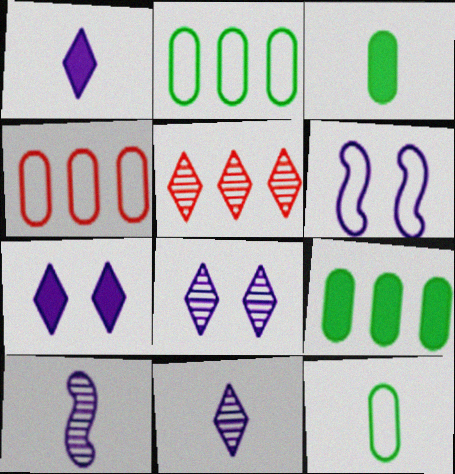[[3, 5, 6]]